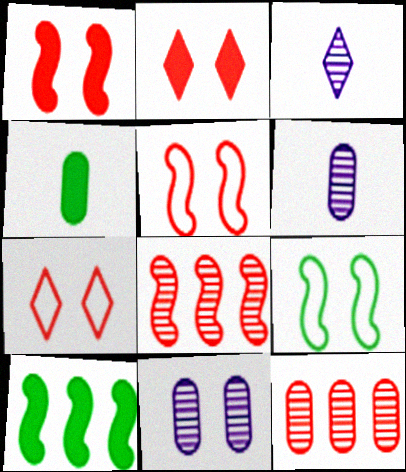[[2, 9, 11], 
[6, 7, 10]]